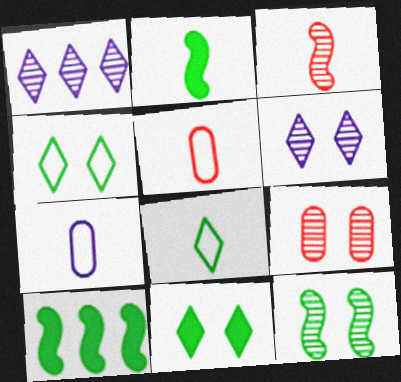[[5, 6, 10], 
[6, 9, 12]]